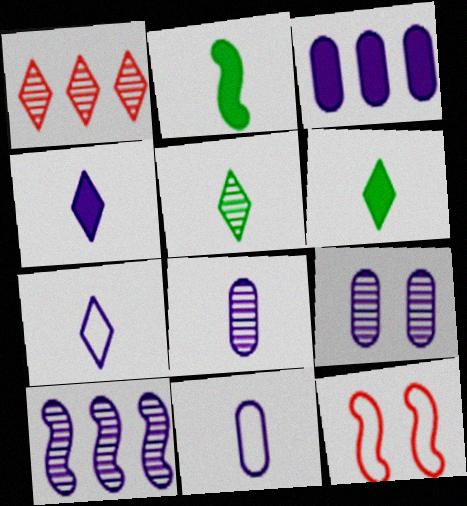[[2, 10, 12], 
[3, 5, 12], 
[3, 9, 11]]